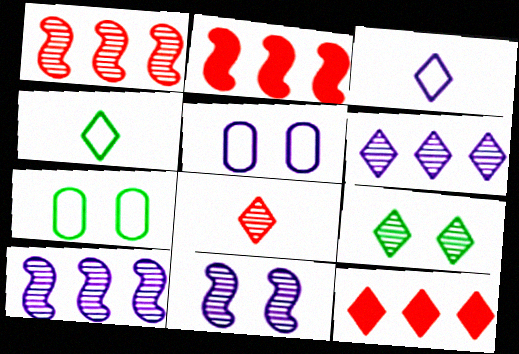[[3, 9, 12], 
[6, 8, 9]]